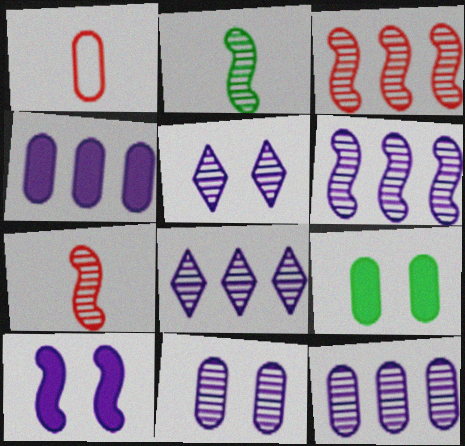[[1, 9, 12], 
[6, 8, 12]]